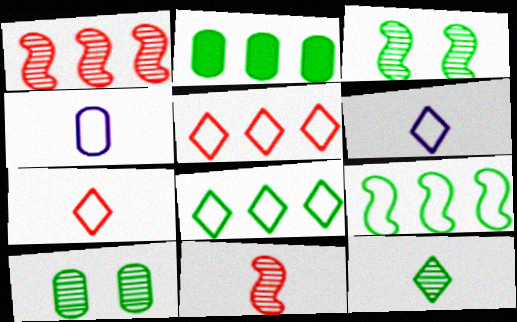[]